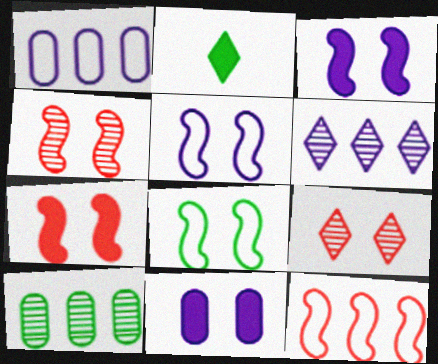[[1, 2, 4], 
[2, 8, 10], 
[3, 4, 8], 
[8, 9, 11]]